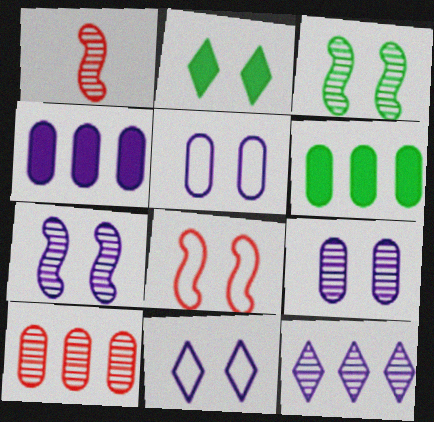[[1, 6, 11], 
[2, 8, 9]]